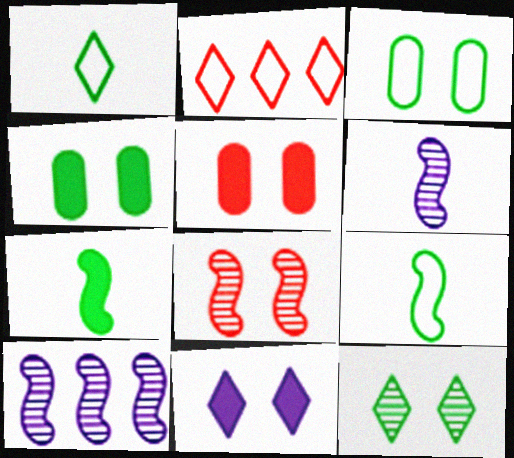[[1, 5, 10], 
[2, 4, 6], 
[3, 8, 11]]